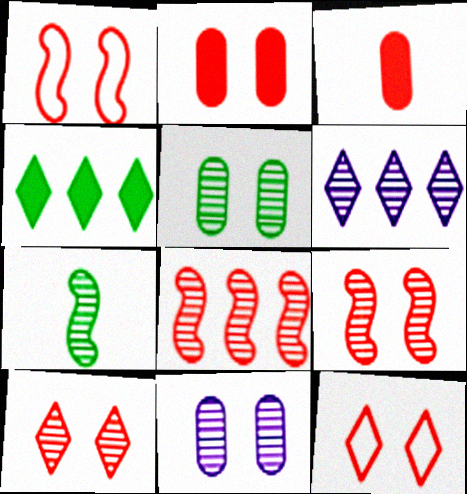[[1, 2, 10], 
[2, 9, 12], 
[3, 8, 12]]